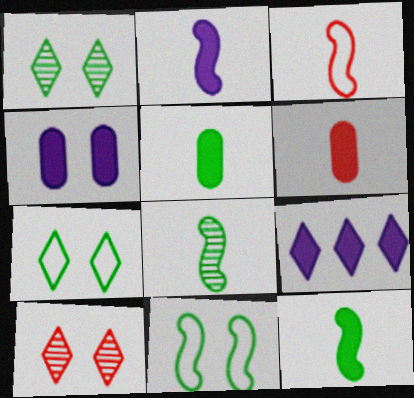[[2, 3, 8], 
[2, 4, 9], 
[4, 10, 11]]